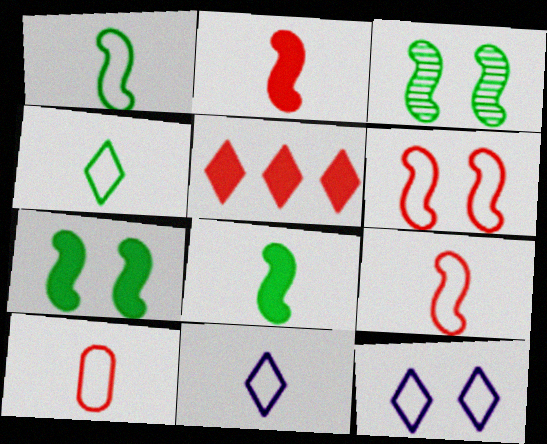[[1, 10, 11]]